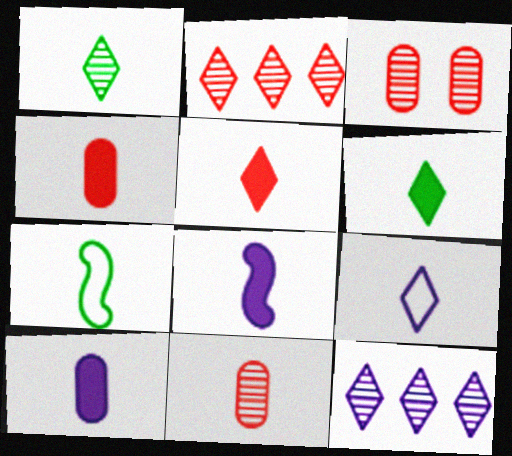[[1, 5, 9], 
[4, 6, 8]]